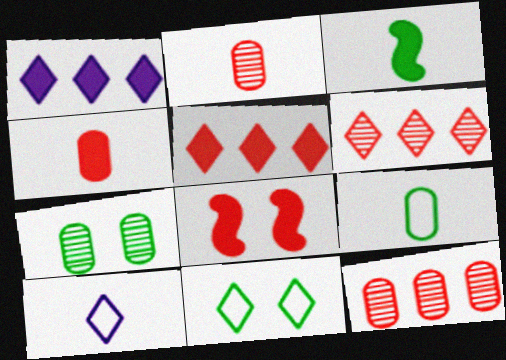[[2, 3, 10], 
[4, 5, 8]]